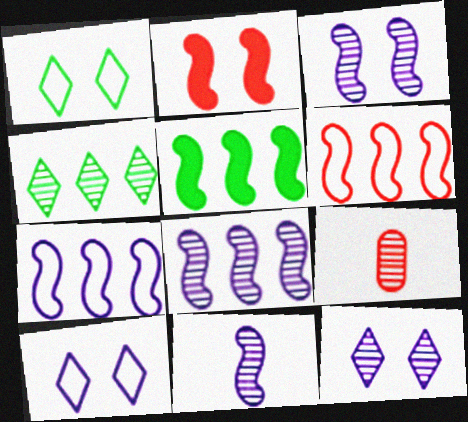[[3, 4, 9], 
[3, 8, 11], 
[5, 6, 8], 
[5, 9, 10]]